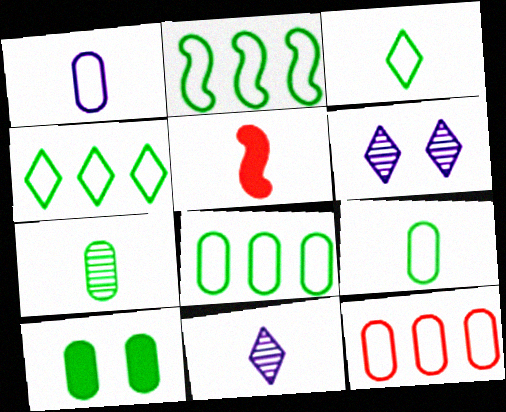[[2, 4, 8], 
[5, 6, 8], 
[5, 9, 11], 
[7, 8, 10]]